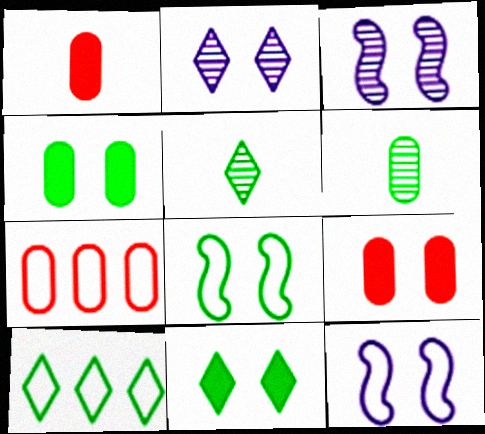[[1, 3, 10], 
[2, 8, 9], 
[5, 10, 11]]